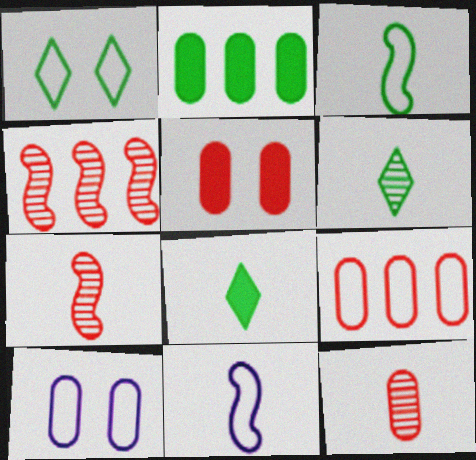[[1, 9, 11], 
[2, 10, 12], 
[4, 8, 10], 
[5, 9, 12], 
[8, 11, 12]]